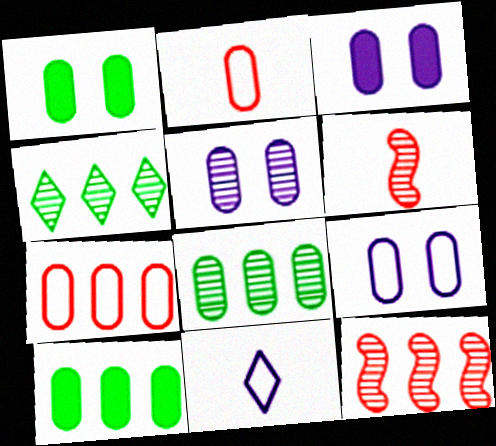[[1, 11, 12], 
[2, 3, 8], 
[2, 5, 10], 
[3, 5, 9], 
[4, 5, 6]]